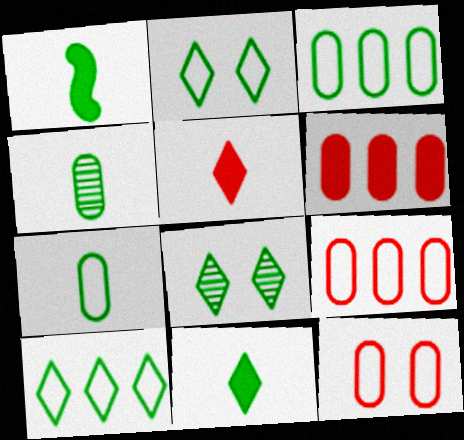[[1, 3, 8], 
[8, 10, 11]]